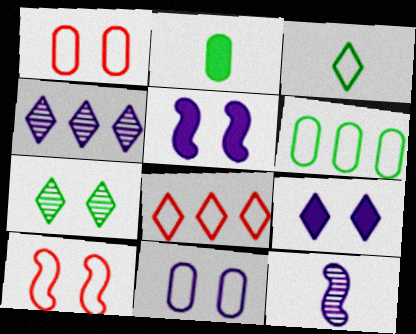[[1, 5, 7], 
[2, 4, 10]]